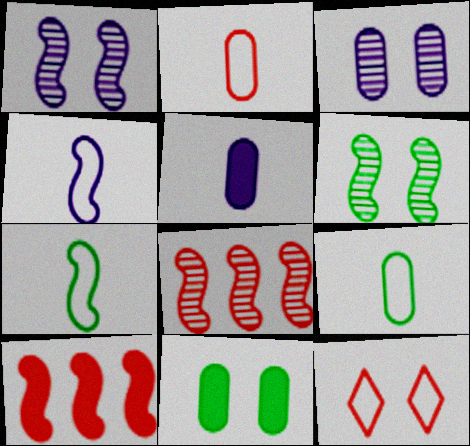[[1, 7, 10], 
[1, 11, 12], 
[4, 6, 10]]